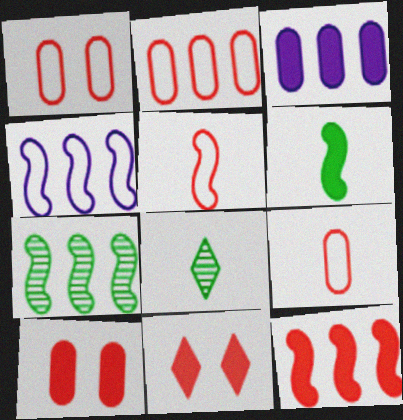[[1, 2, 9], 
[3, 6, 11], 
[4, 7, 12], 
[4, 8, 10]]